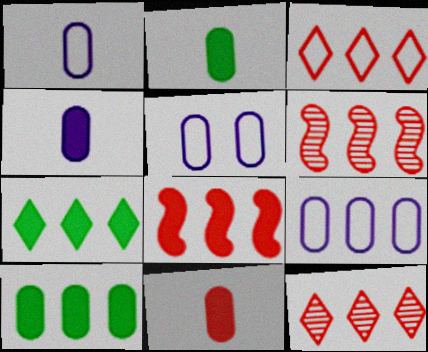[[1, 5, 9], 
[2, 4, 11], 
[6, 7, 9]]